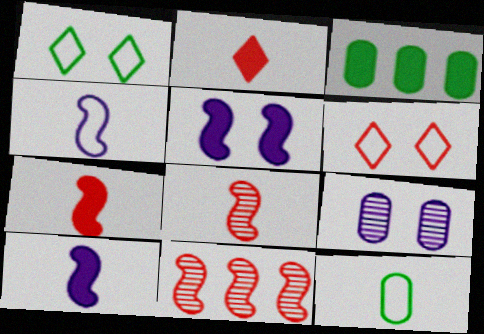[[2, 3, 5]]